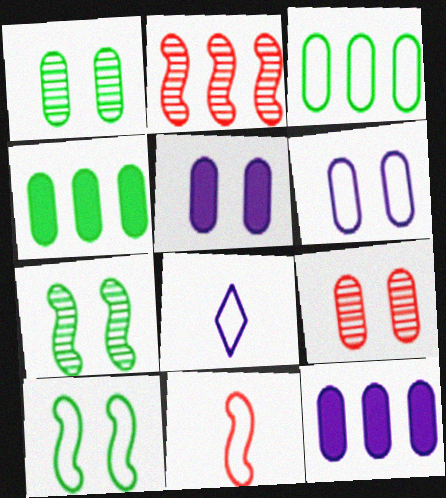[]